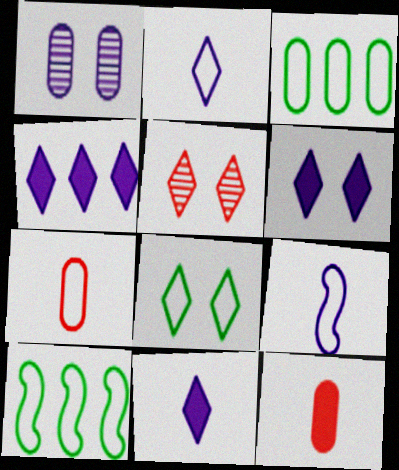[[1, 3, 12], 
[1, 4, 9], 
[4, 6, 11], 
[5, 6, 8]]